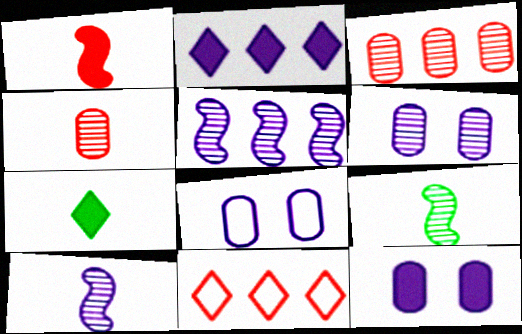[[2, 8, 10], 
[6, 8, 12], 
[9, 11, 12]]